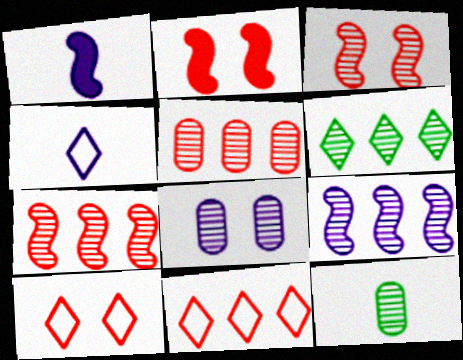[[5, 6, 9], 
[5, 8, 12]]